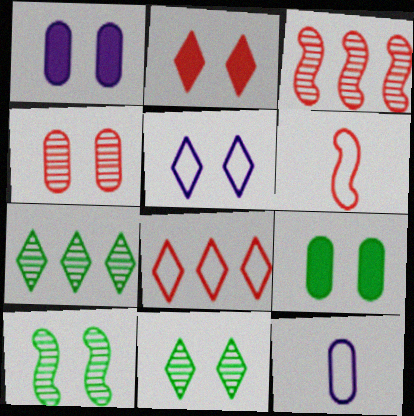[[1, 6, 7], 
[2, 5, 11]]